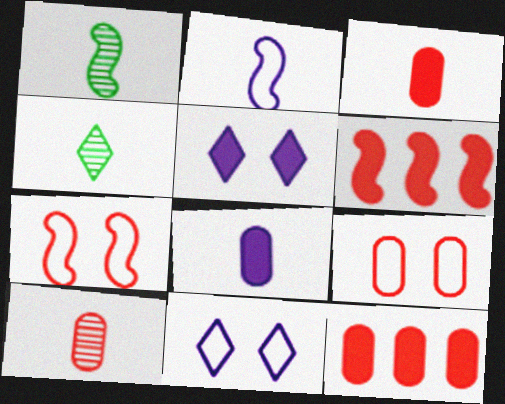[[1, 11, 12], 
[2, 3, 4], 
[9, 10, 12]]